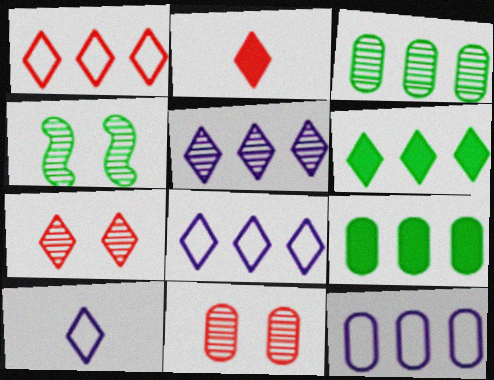[[1, 2, 7], 
[1, 5, 6], 
[2, 4, 12], 
[6, 7, 10]]